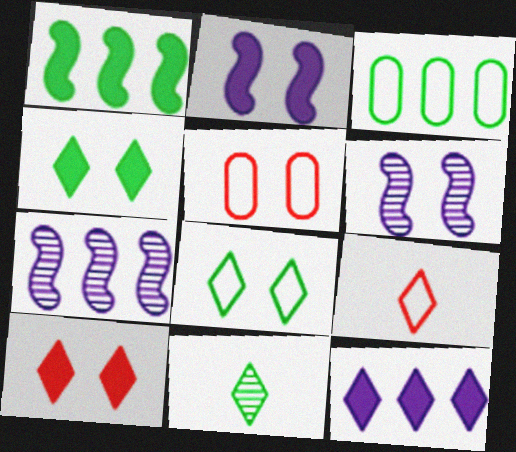[[4, 5, 6]]